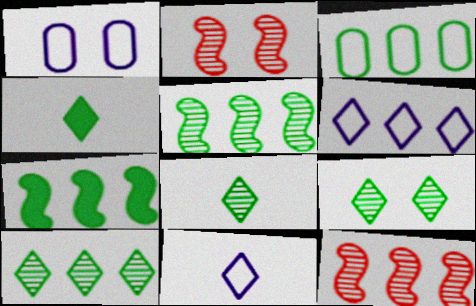[[1, 4, 12], 
[3, 7, 10], 
[8, 9, 10]]